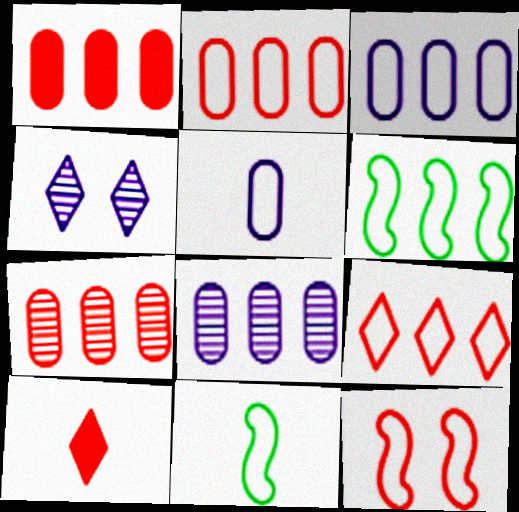[[1, 2, 7], 
[1, 4, 11], 
[3, 6, 9], 
[7, 10, 12]]